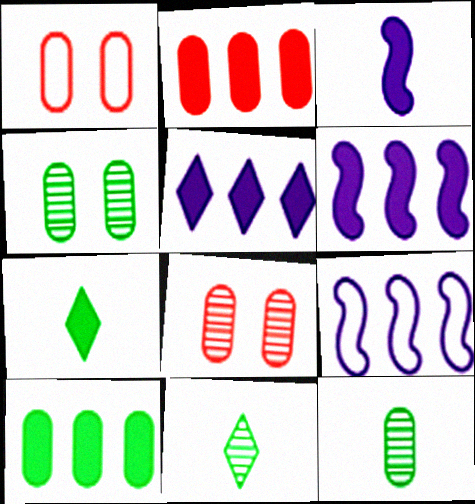[[1, 6, 11], 
[7, 8, 9]]